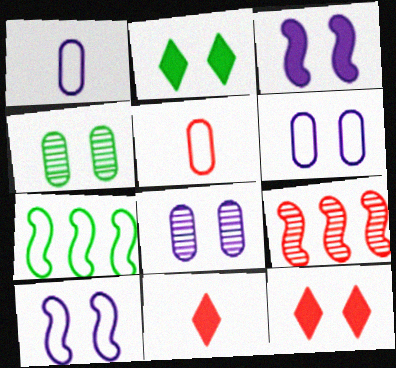[[1, 2, 9], 
[4, 10, 12], 
[5, 9, 12], 
[7, 8, 11]]